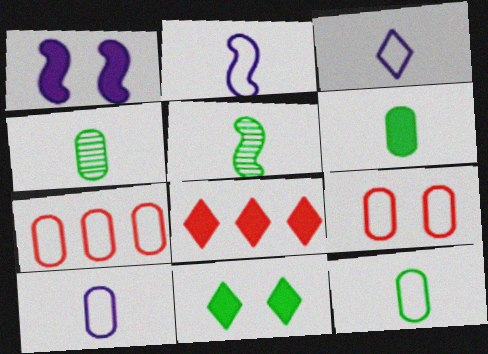[[1, 6, 8], 
[2, 3, 10], 
[4, 6, 12]]